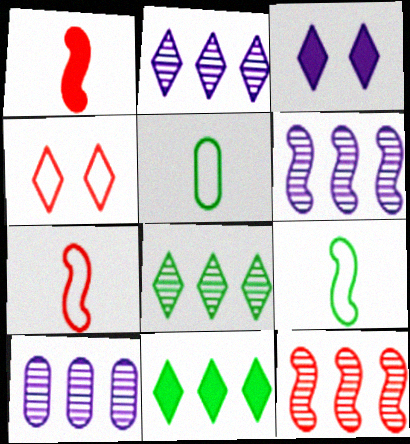[[2, 6, 10], 
[3, 5, 12], 
[8, 10, 12]]